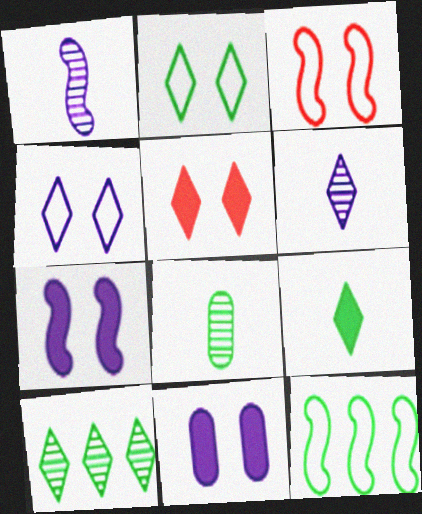[[2, 9, 10]]